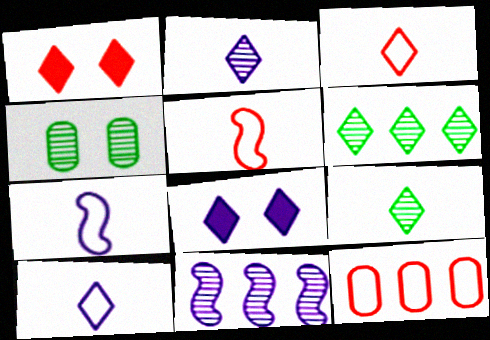[[1, 6, 10], 
[3, 6, 8]]